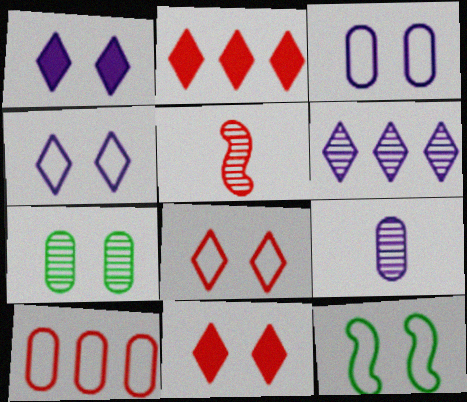[[2, 9, 12], 
[3, 8, 12], 
[5, 6, 7], 
[5, 10, 11]]